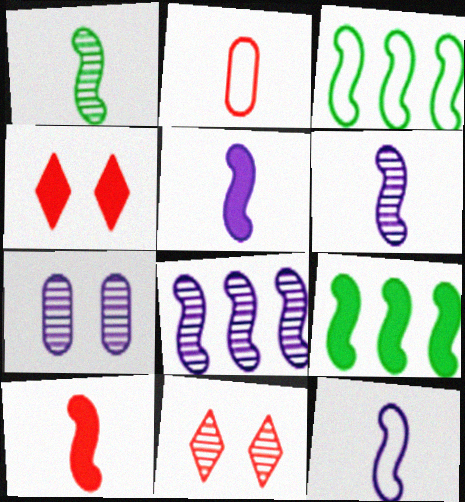[[1, 10, 12], 
[5, 6, 12]]